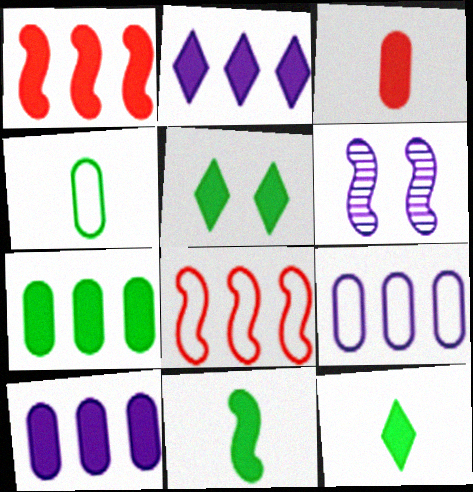[[1, 2, 7], 
[5, 7, 11], 
[6, 8, 11]]